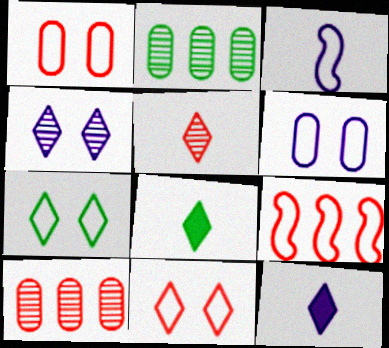[]